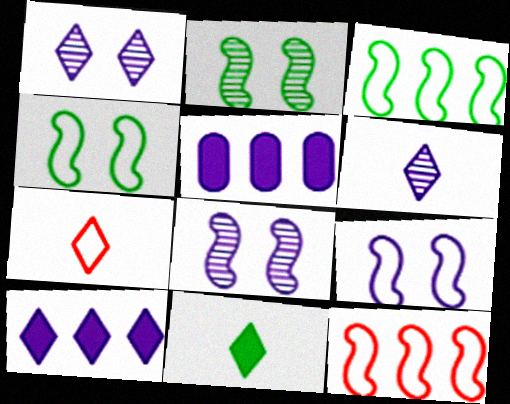[[2, 5, 7], 
[5, 6, 9], 
[6, 7, 11]]